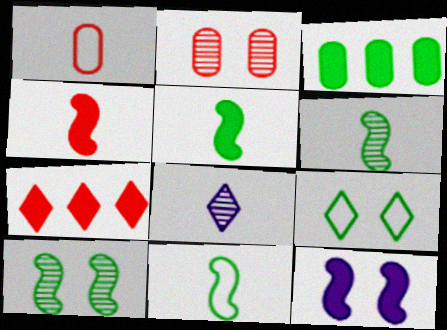[[1, 5, 8], 
[2, 9, 12], 
[3, 6, 9], 
[5, 6, 11], 
[7, 8, 9]]